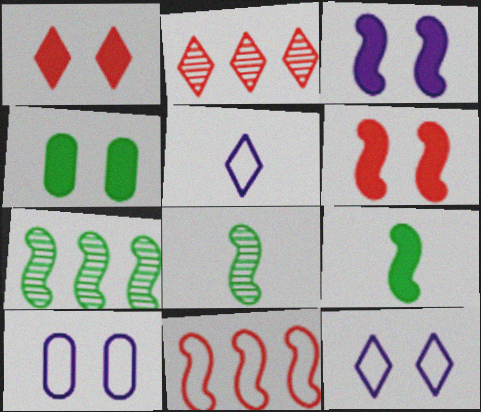[[1, 3, 4], 
[2, 9, 10], 
[3, 8, 11]]